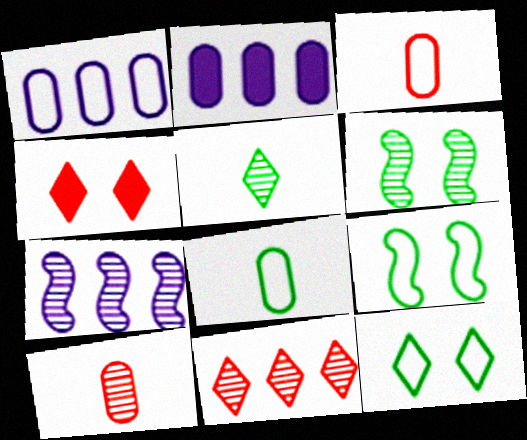[[4, 7, 8]]